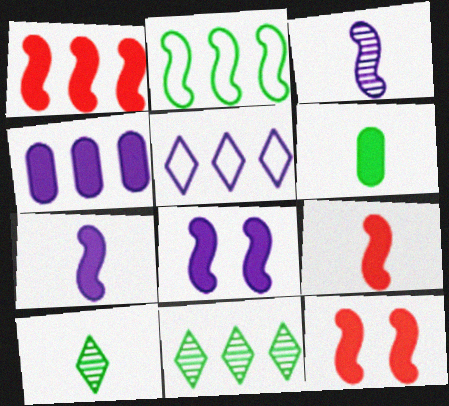[[1, 9, 12], 
[2, 3, 12]]